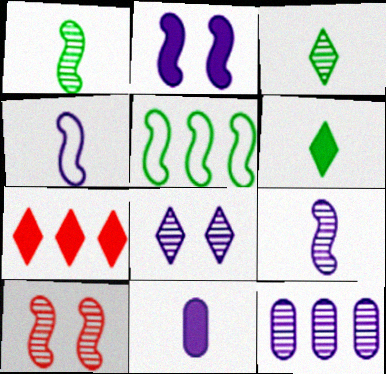[[3, 10, 12], 
[5, 7, 12], 
[8, 9, 12]]